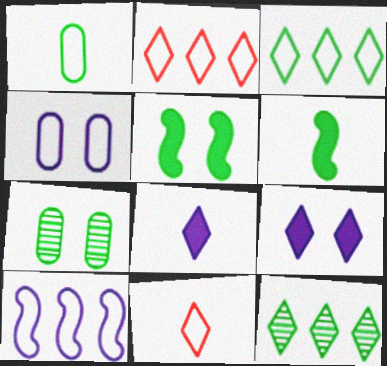[[1, 5, 12], 
[3, 6, 7], 
[9, 11, 12]]